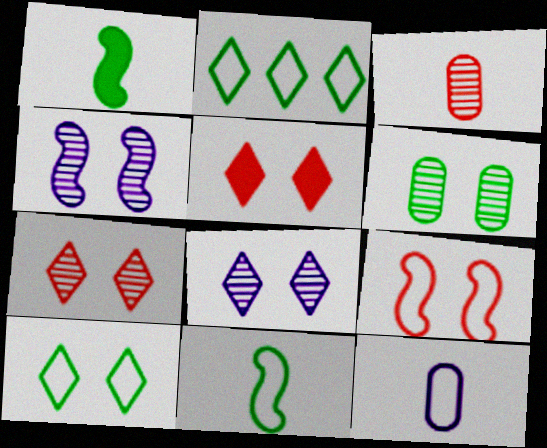[[1, 2, 6], 
[2, 9, 12], 
[4, 6, 7], 
[5, 8, 10]]